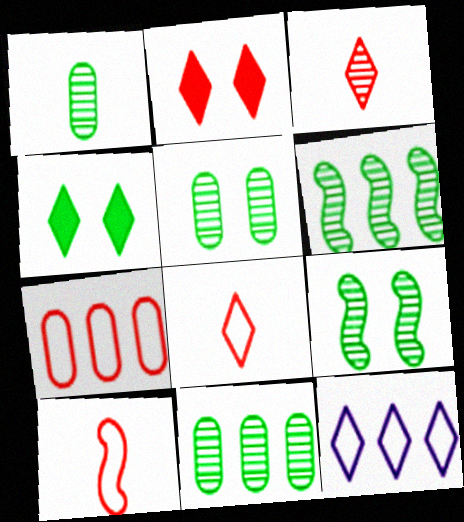[[1, 5, 11], 
[3, 4, 12]]